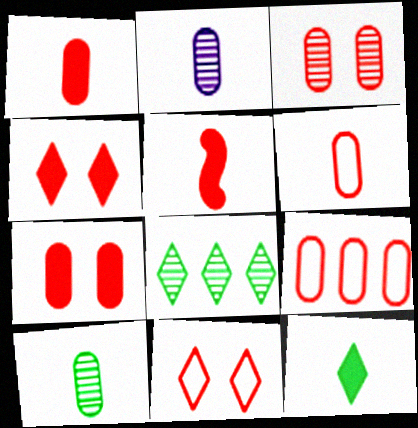[[1, 3, 9]]